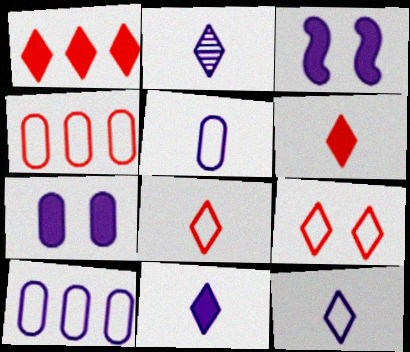[[2, 3, 10], 
[2, 11, 12]]